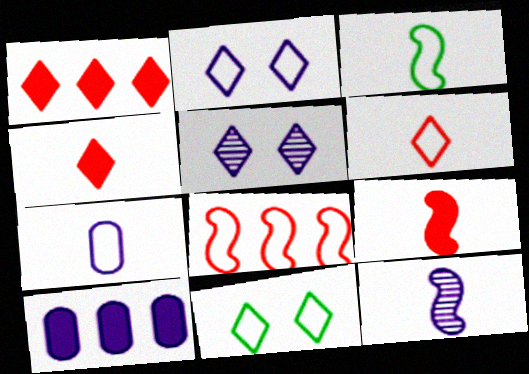[[2, 10, 12], 
[3, 6, 7], 
[3, 9, 12], 
[7, 8, 11]]